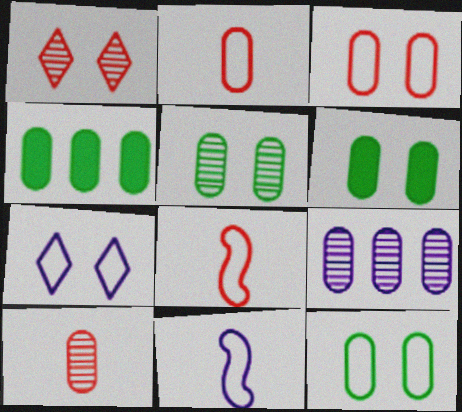[[1, 4, 11], 
[2, 6, 9], 
[5, 6, 12], 
[5, 9, 10]]